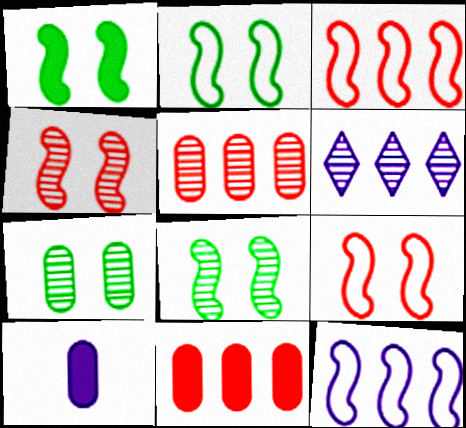[[1, 2, 8]]